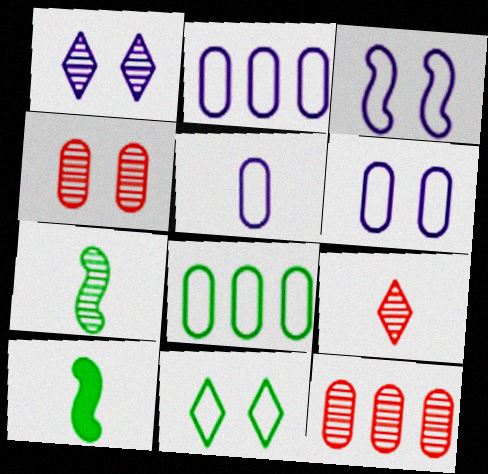[[1, 7, 12], 
[2, 5, 6], 
[5, 9, 10]]